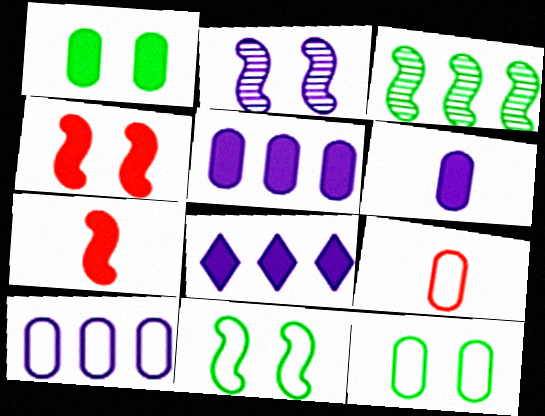[[1, 7, 8], 
[2, 4, 11], 
[9, 10, 12]]